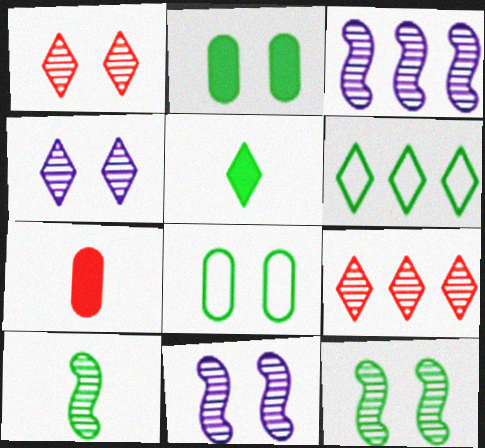[[2, 6, 10], 
[6, 7, 11]]